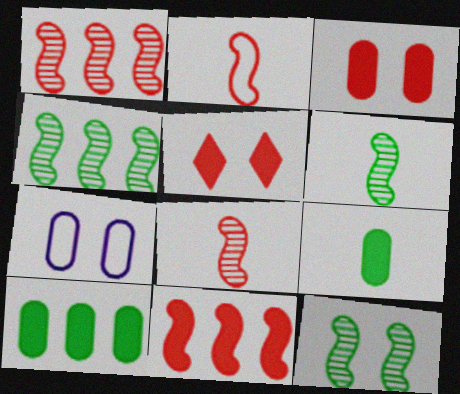[[4, 6, 12], 
[5, 7, 12]]